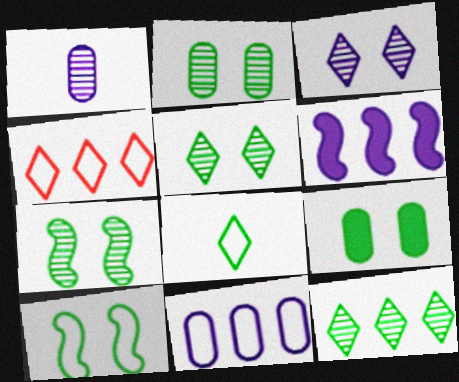[[2, 5, 7], 
[5, 9, 10]]